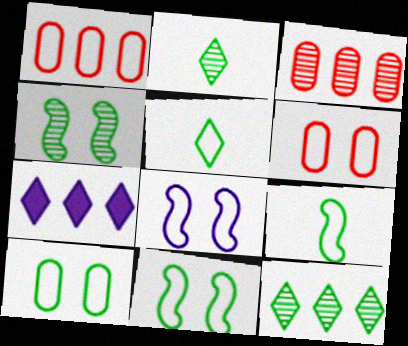[[1, 5, 8]]